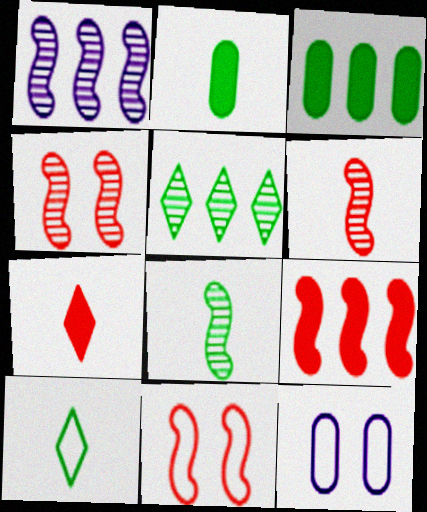[[1, 4, 8], 
[2, 8, 10], 
[6, 9, 11]]